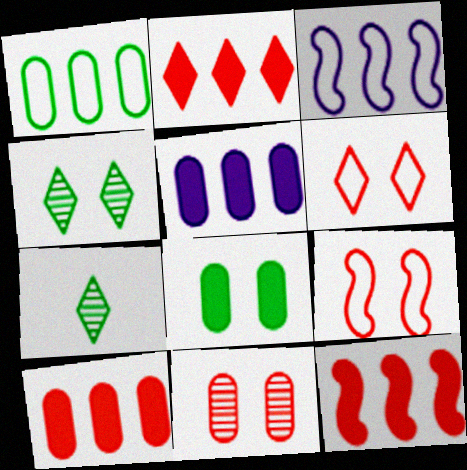[[2, 10, 12], 
[5, 7, 9]]